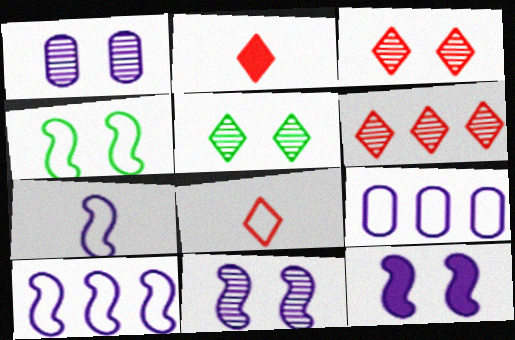[[4, 8, 9]]